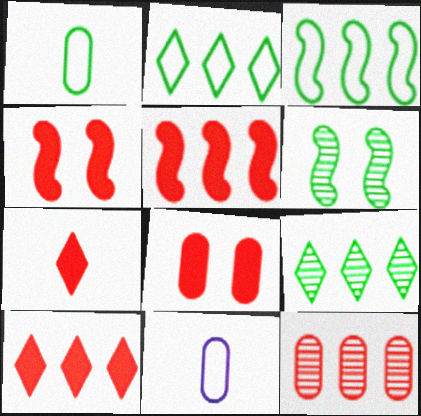[[4, 9, 11], 
[5, 7, 8], 
[6, 10, 11]]